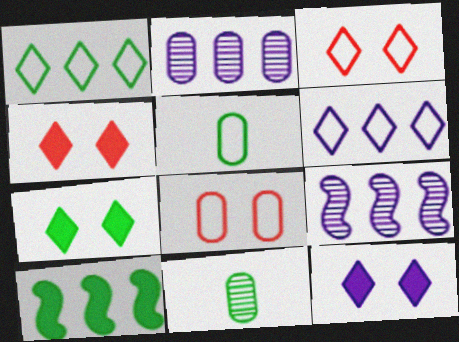[[4, 5, 9], 
[4, 7, 12]]